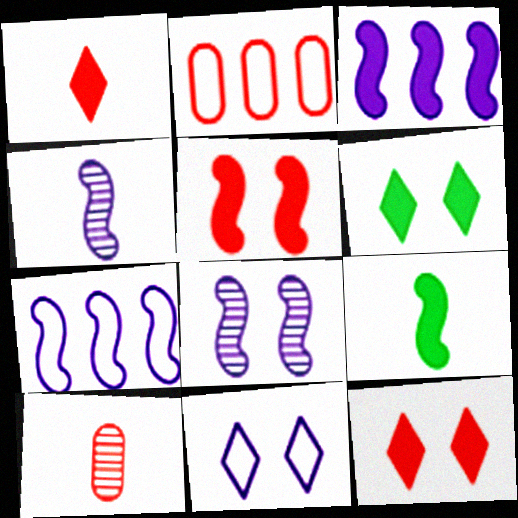[[2, 4, 6], 
[3, 5, 9], 
[6, 7, 10]]